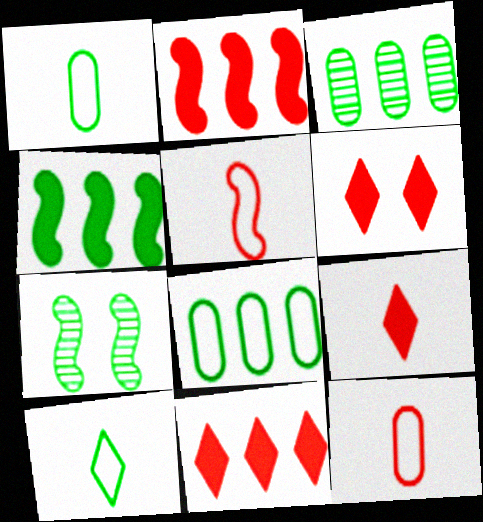[[6, 9, 11]]